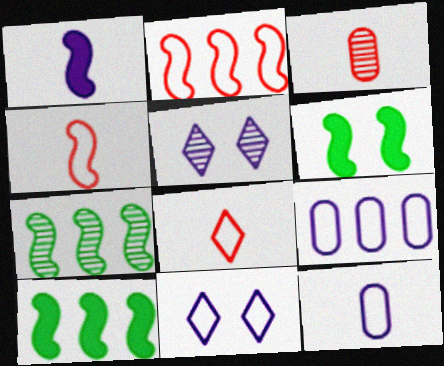[[1, 5, 9], 
[3, 5, 7], 
[3, 10, 11]]